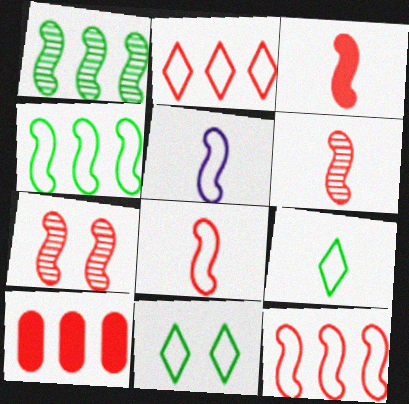[[3, 6, 8], 
[3, 7, 12]]